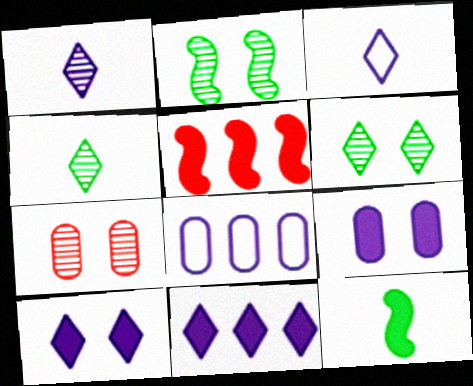[]